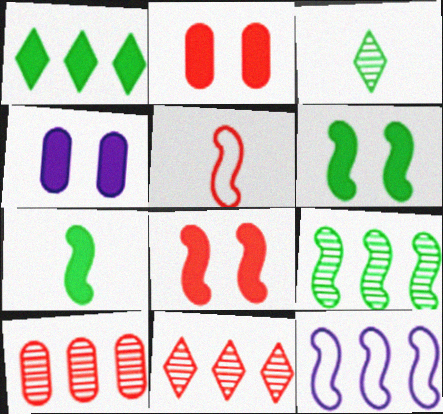[[1, 10, 12], 
[2, 3, 12], 
[2, 5, 11]]